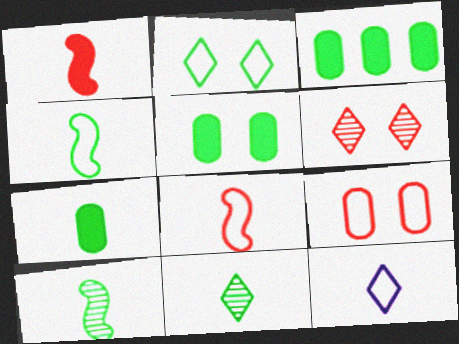[[2, 3, 10], 
[3, 5, 7], 
[4, 7, 11]]